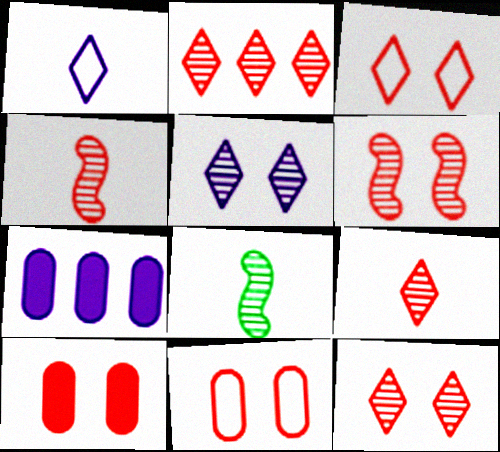[[2, 9, 12], 
[3, 6, 10], 
[3, 7, 8]]